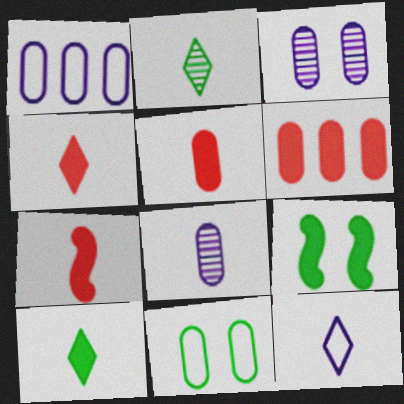[[2, 4, 12], 
[4, 5, 7], 
[6, 8, 11]]